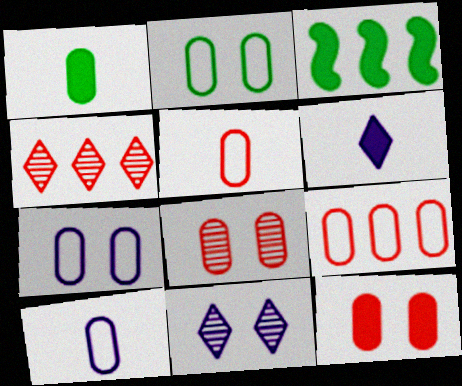[[2, 9, 10], 
[3, 5, 11], 
[3, 6, 12]]